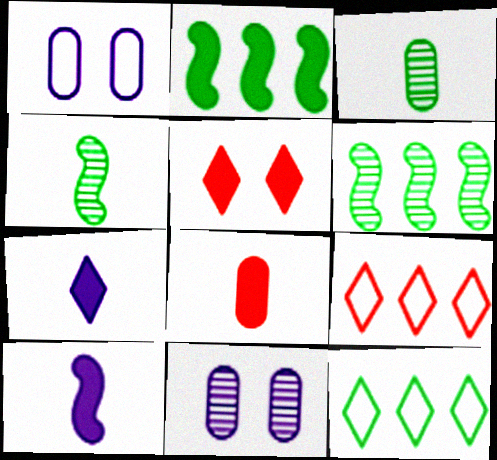[]